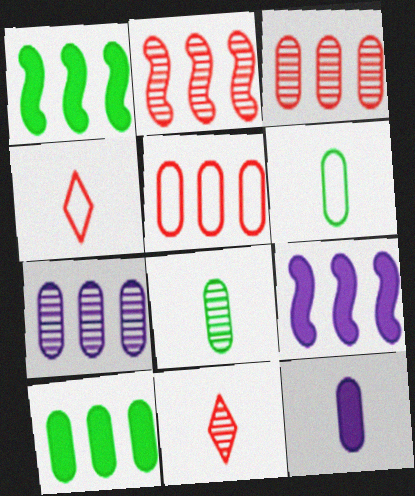[[5, 7, 10]]